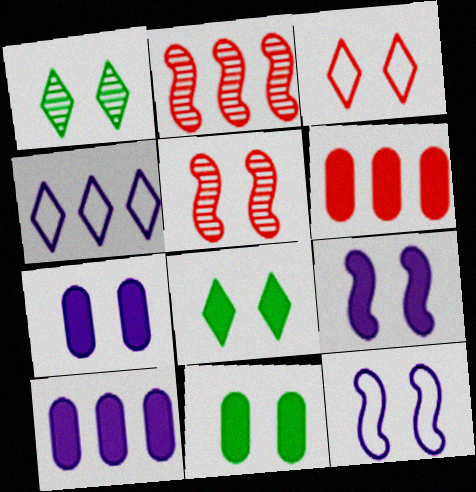[]